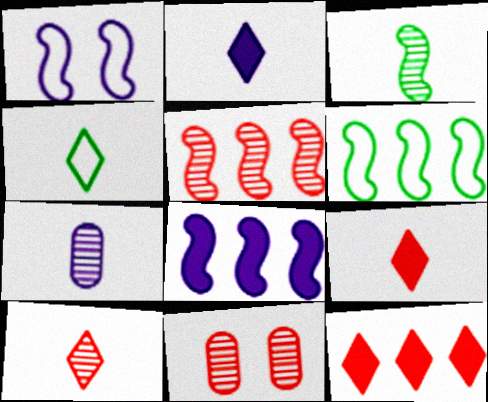[[2, 4, 10], 
[2, 6, 11], 
[3, 7, 10], 
[4, 8, 11], 
[5, 6, 8], 
[5, 10, 11]]